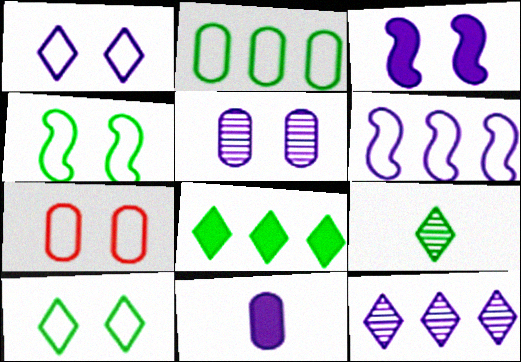[[1, 3, 5], 
[1, 4, 7], 
[8, 9, 10]]